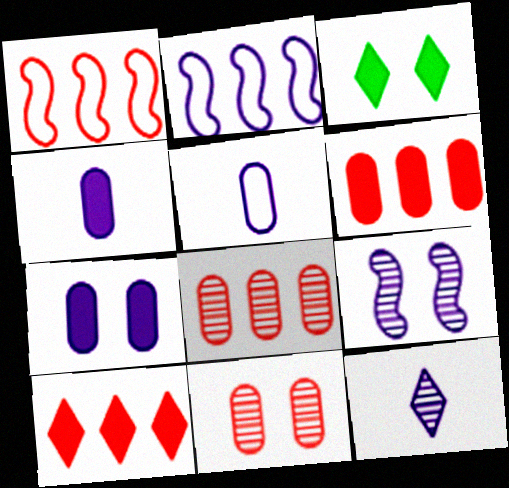[[1, 8, 10], 
[2, 7, 12]]